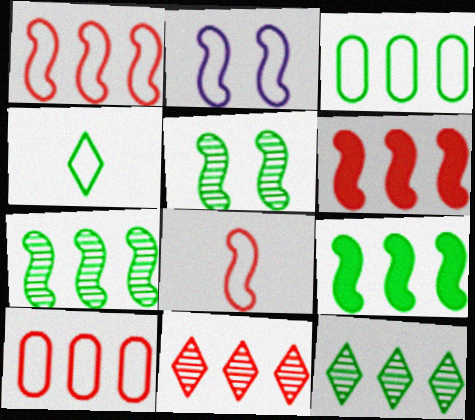[[2, 4, 10], 
[3, 9, 12], 
[6, 10, 11]]